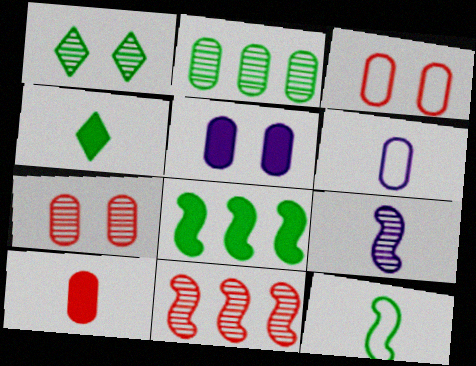[]